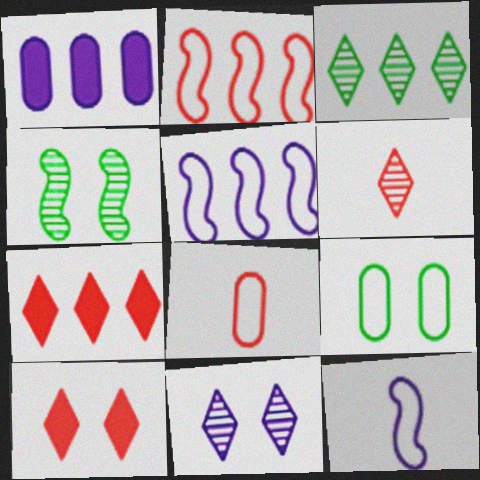[[1, 2, 3], 
[1, 11, 12], 
[3, 6, 11]]